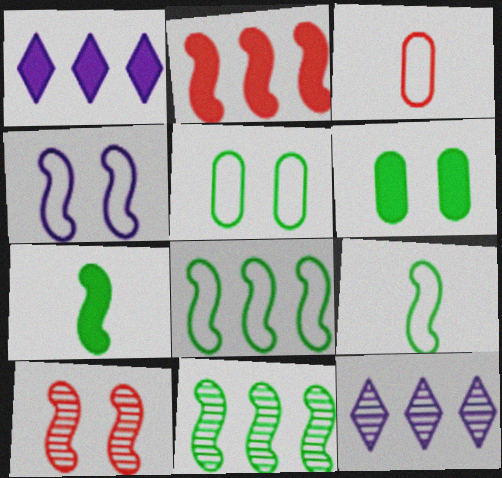[]